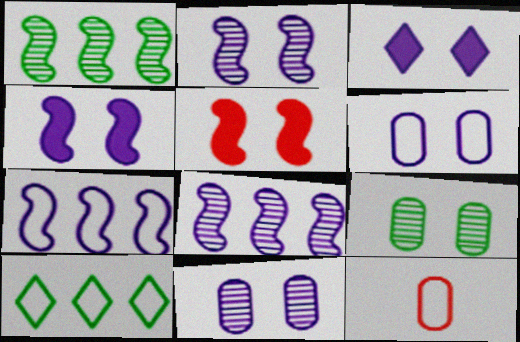[[1, 3, 12], 
[2, 3, 6]]